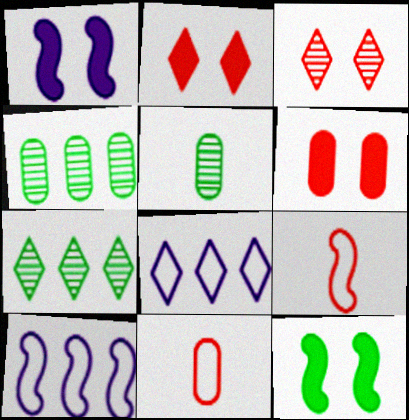[[1, 7, 11], 
[2, 5, 10]]